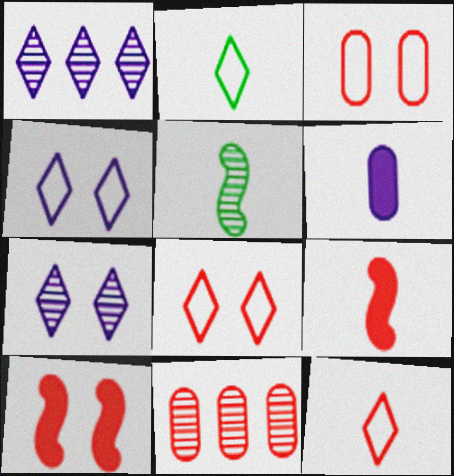[[5, 6, 12], 
[5, 7, 11], 
[8, 9, 11], 
[10, 11, 12]]